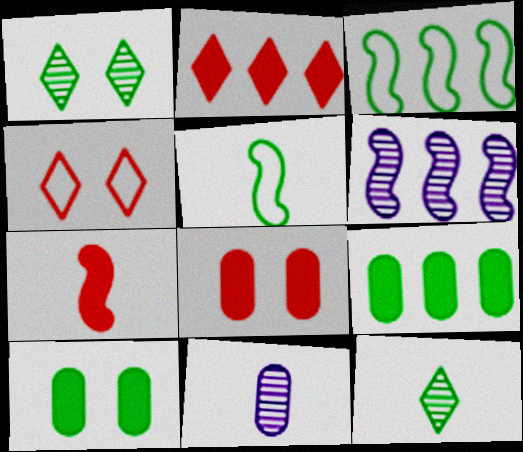[[1, 5, 9], 
[2, 7, 8], 
[3, 10, 12]]